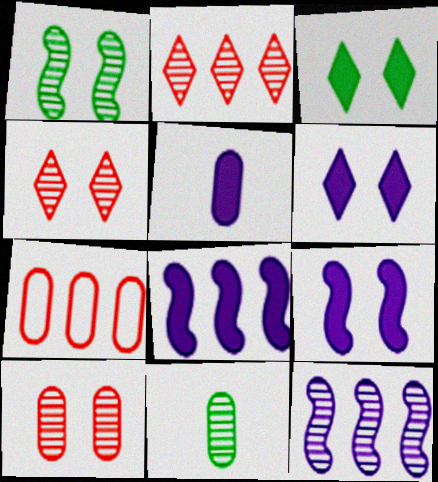[[4, 11, 12], 
[5, 6, 8]]